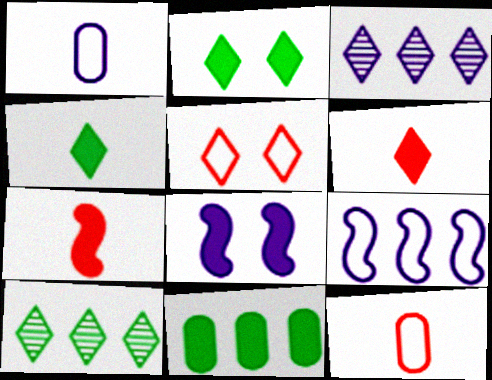[[1, 3, 8], 
[3, 4, 5], 
[6, 8, 11], 
[8, 10, 12]]